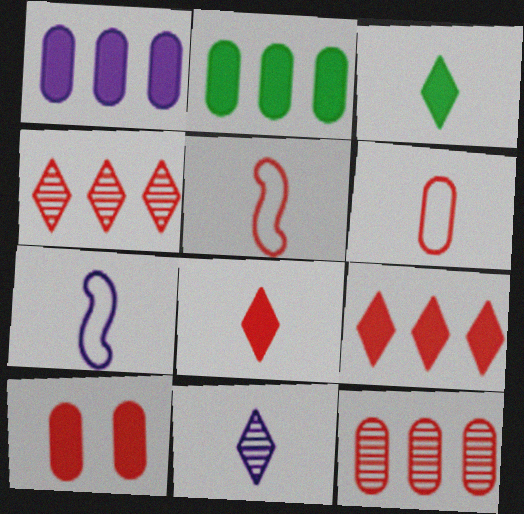[[4, 5, 10], 
[6, 10, 12]]